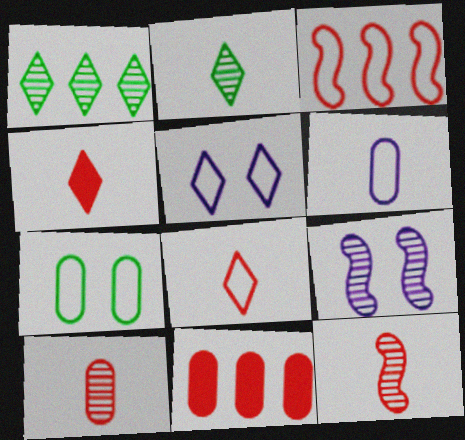[[1, 4, 5], 
[1, 9, 10]]